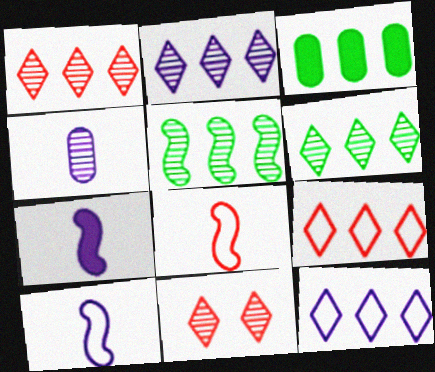[[1, 2, 6], 
[3, 10, 11], 
[4, 5, 11]]